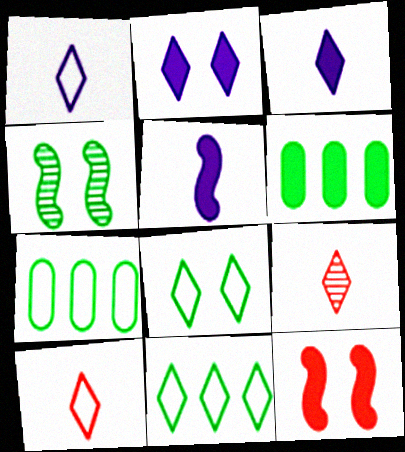[[2, 9, 11], 
[3, 6, 12]]